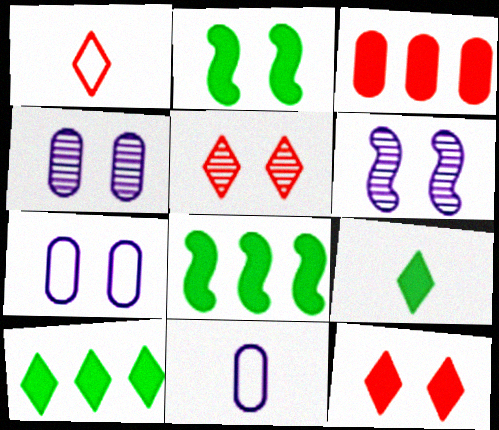[[1, 4, 8], 
[2, 5, 7], 
[5, 8, 11]]